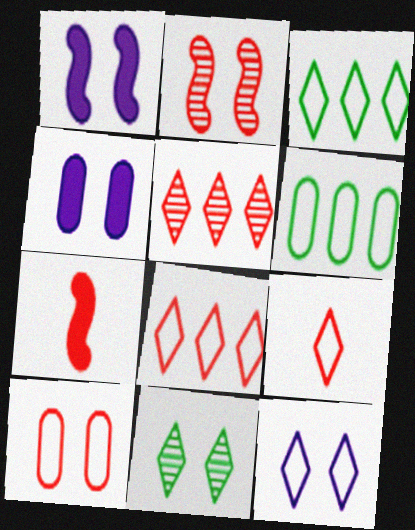[[1, 10, 11], 
[3, 9, 12], 
[5, 7, 10]]